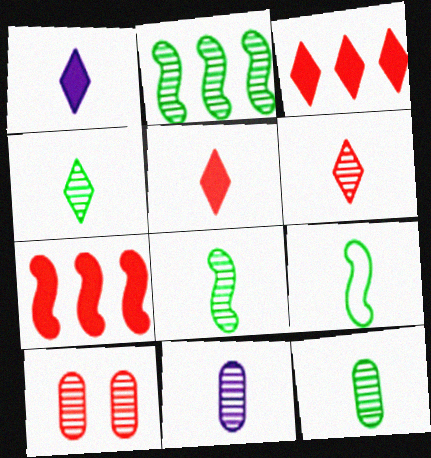[[4, 8, 12], 
[5, 9, 11], 
[6, 8, 11]]